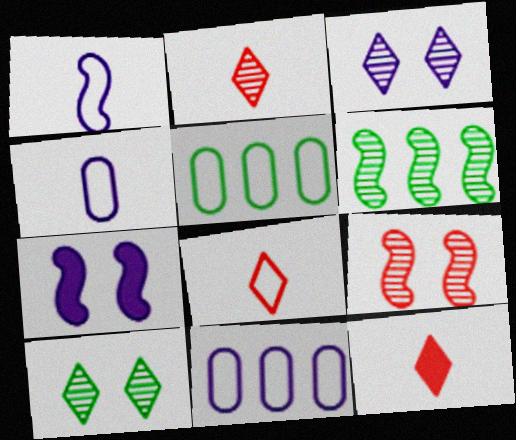[[2, 5, 7], 
[2, 8, 12]]